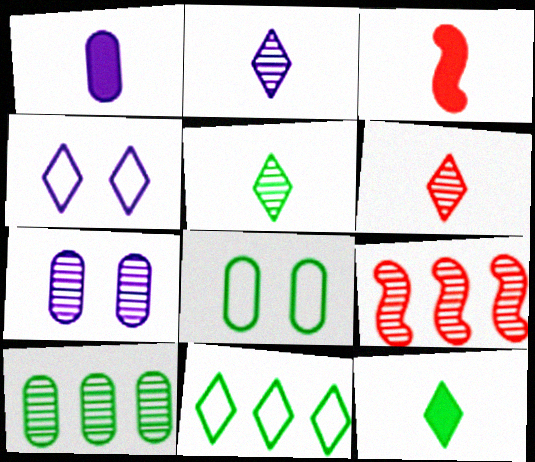[[1, 3, 12], 
[2, 5, 6], 
[3, 4, 10], 
[3, 7, 11], 
[5, 7, 9]]